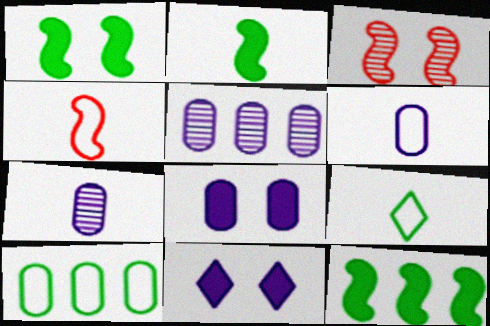[[1, 2, 12], 
[4, 6, 9], 
[5, 6, 8]]